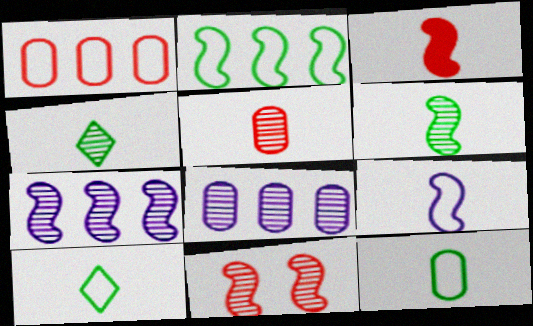[[3, 6, 9], 
[4, 8, 11], 
[6, 7, 11]]